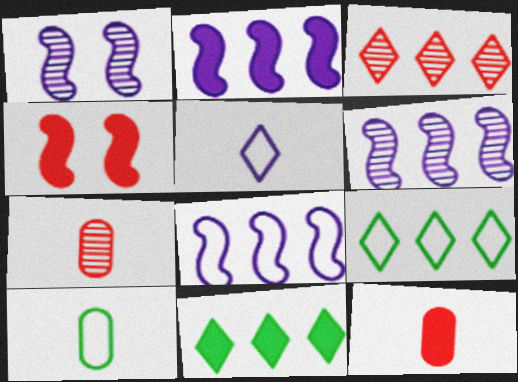[[1, 9, 12], 
[2, 6, 8]]